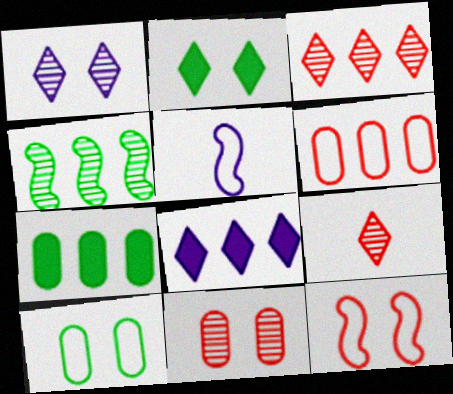[[4, 6, 8]]